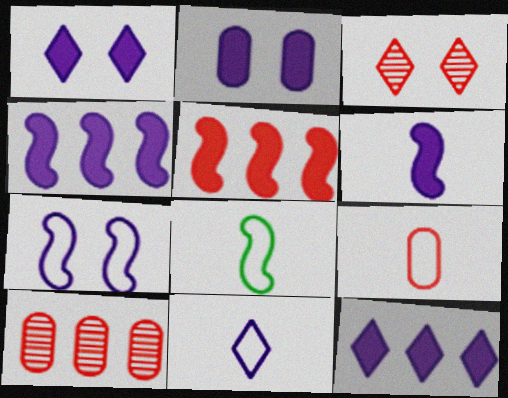[[1, 8, 10], 
[2, 6, 12], 
[3, 5, 9], 
[8, 9, 11]]